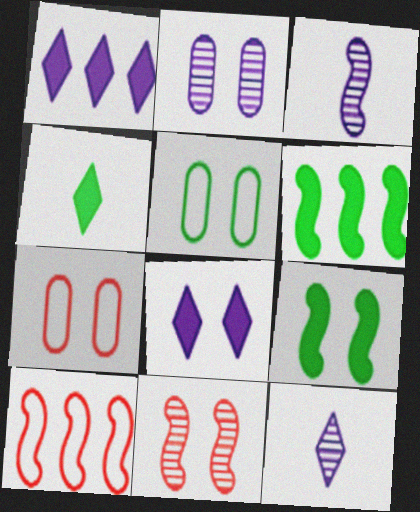[[2, 4, 10], 
[3, 9, 10], 
[5, 8, 11], 
[6, 7, 12]]